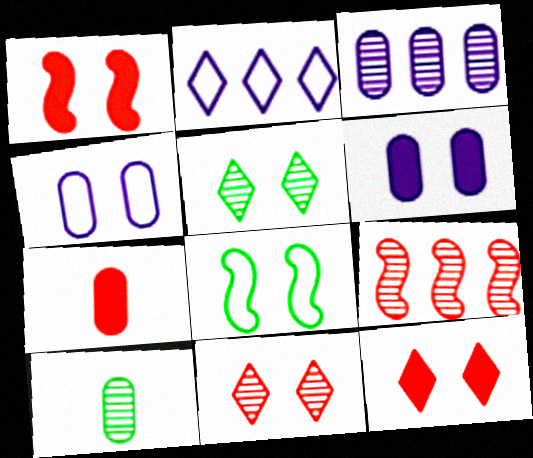[[1, 2, 10], 
[1, 4, 5], 
[6, 8, 11]]